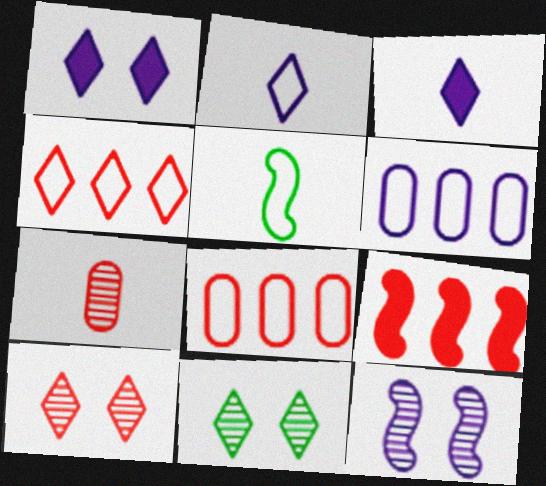[[3, 4, 11], 
[3, 5, 7], 
[3, 6, 12], 
[5, 9, 12]]